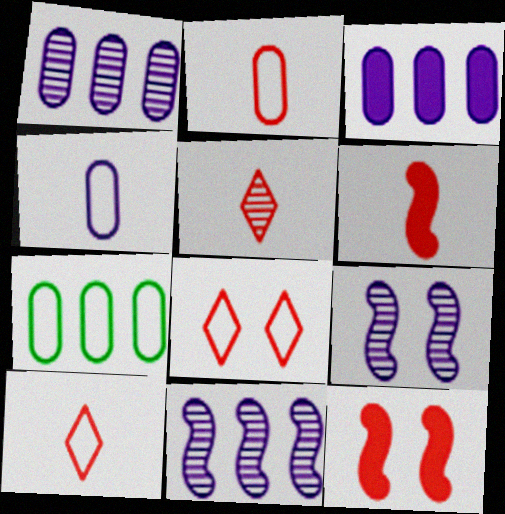[[2, 5, 6]]